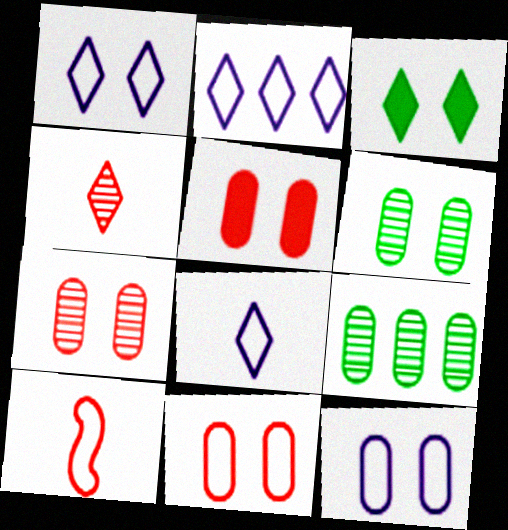[[1, 2, 8], 
[2, 3, 4], 
[5, 6, 12], 
[5, 7, 11]]